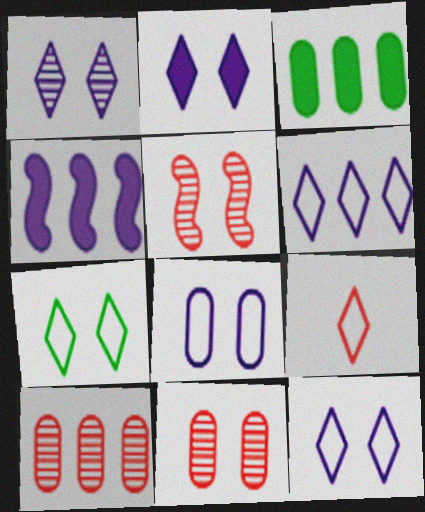[[1, 2, 12], 
[6, 7, 9]]